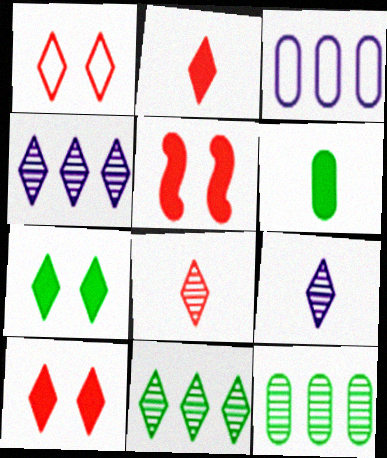[]